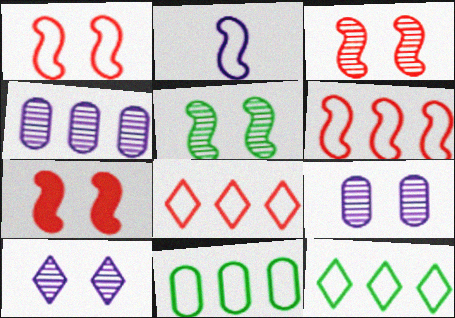[[1, 3, 7]]